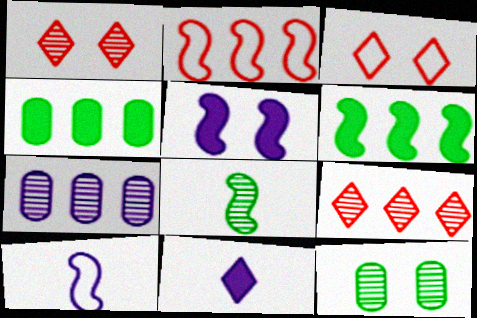[[1, 4, 10], 
[1, 7, 8], 
[2, 5, 8], 
[2, 11, 12], 
[3, 5, 12]]